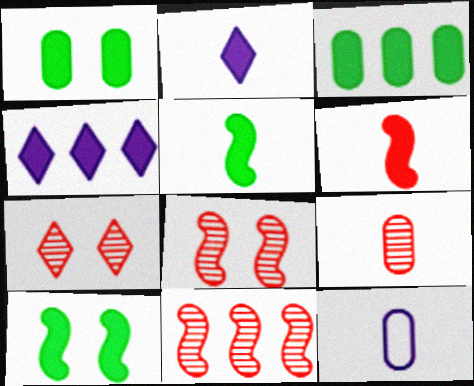[[1, 4, 6], 
[7, 9, 11]]